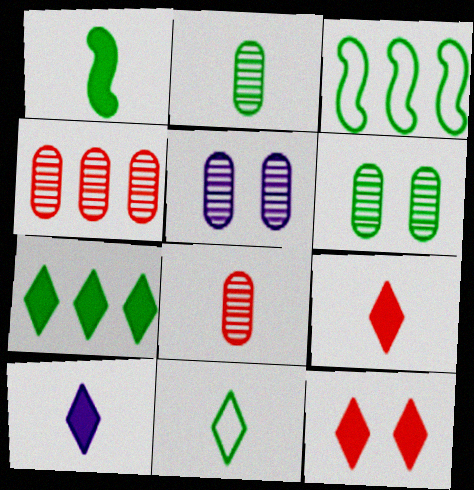[[1, 2, 11], 
[2, 4, 5], 
[3, 5, 9], 
[7, 10, 12]]